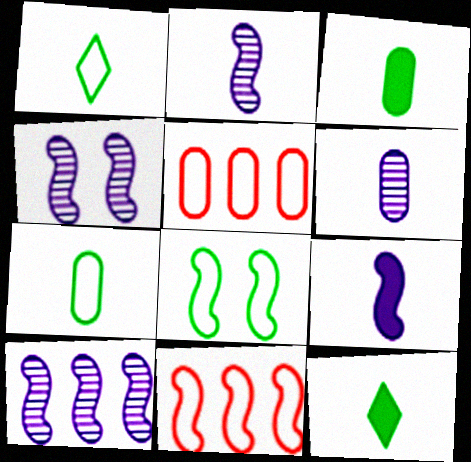[[2, 4, 10], 
[4, 5, 12]]